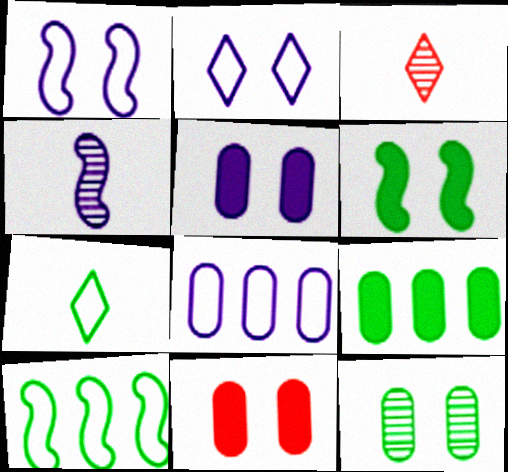[[1, 3, 9], 
[3, 5, 10], 
[3, 6, 8]]